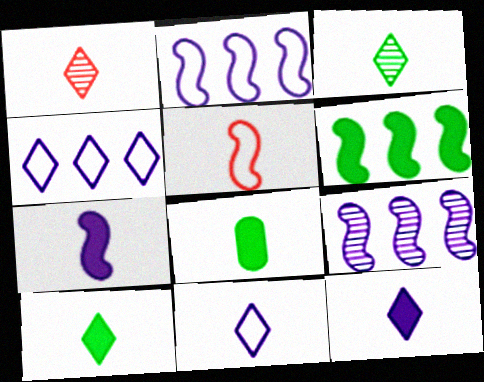[[1, 10, 11]]